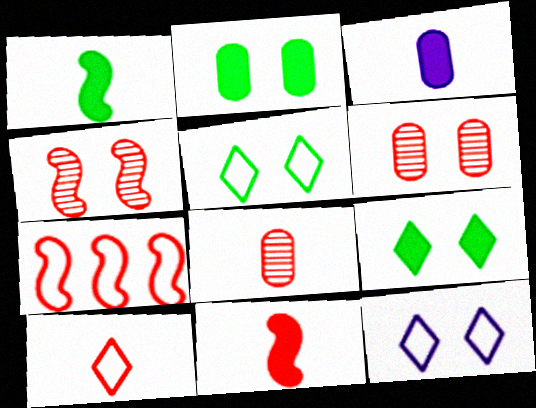[[2, 4, 12], 
[4, 7, 11], 
[8, 10, 11]]